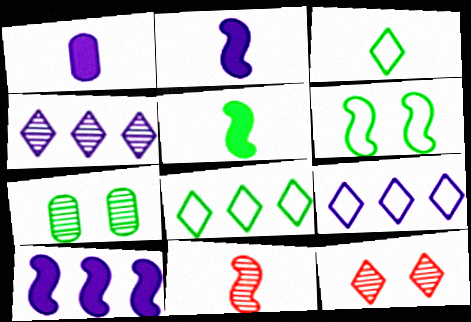[[1, 3, 11], 
[4, 7, 11], 
[5, 7, 8], 
[6, 10, 11]]